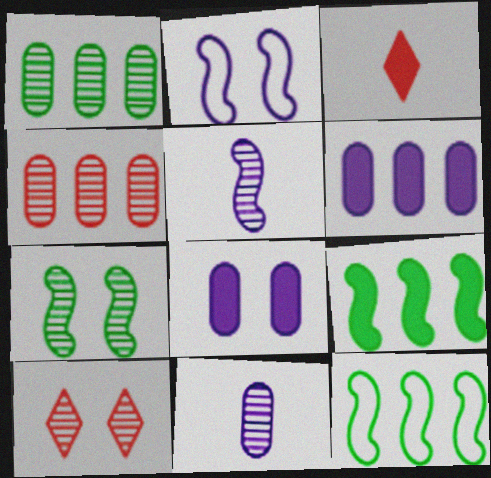[[1, 2, 3], 
[1, 5, 10], 
[3, 8, 9]]